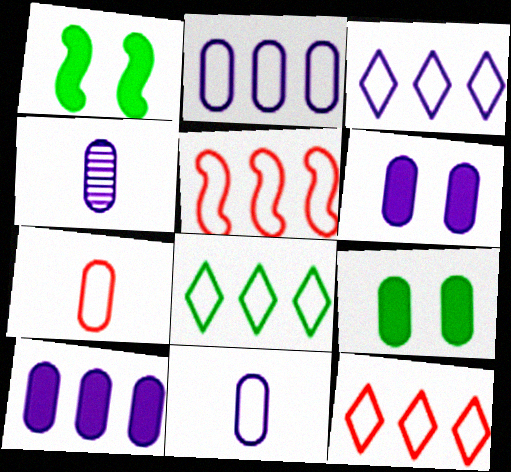[[1, 4, 12], 
[2, 4, 6], 
[2, 5, 8], 
[3, 8, 12]]